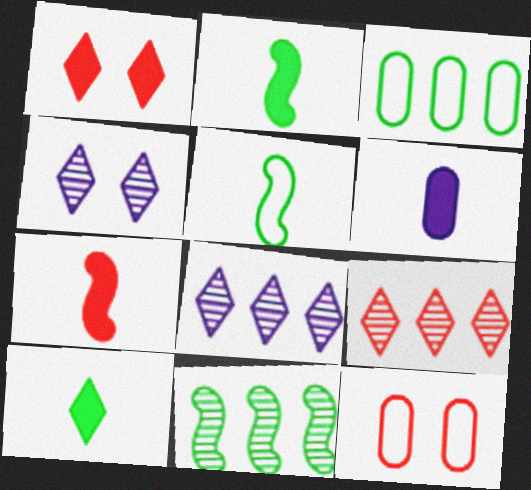[[2, 8, 12], 
[3, 4, 7], 
[6, 7, 10], 
[7, 9, 12]]